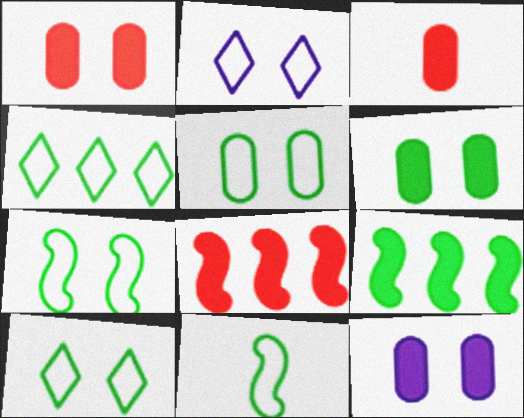[[1, 6, 12], 
[4, 5, 11], 
[5, 7, 10]]